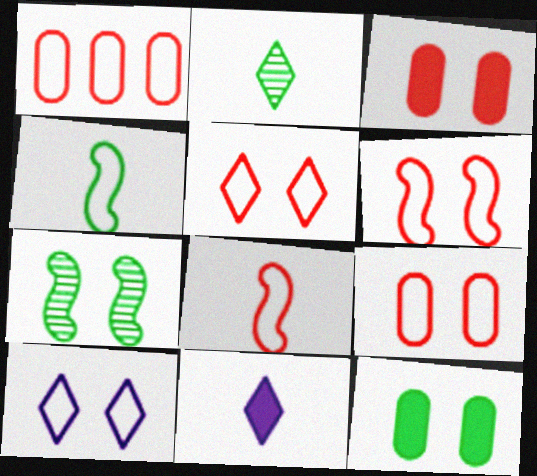[[1, 4, 10], 
[1, 5, 8], 
[1, 7, 11], 
[3, 7, 10], 
[5, 6, 9]]